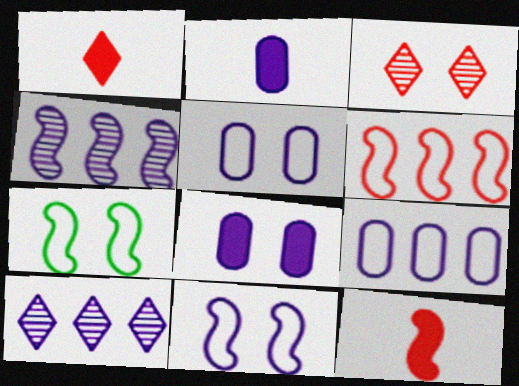[[2, 10, 11], 
[3, 7, 8], 
[4, 7, 12]]